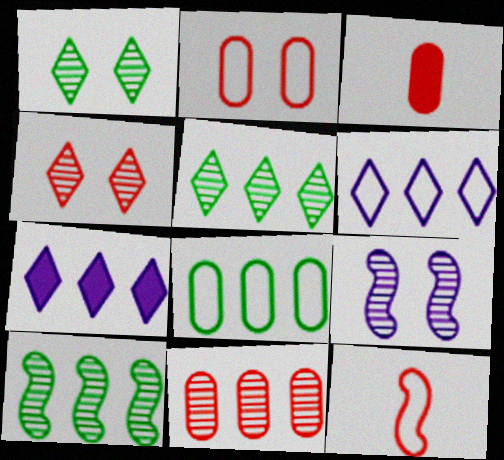[[2, 3, 11]]